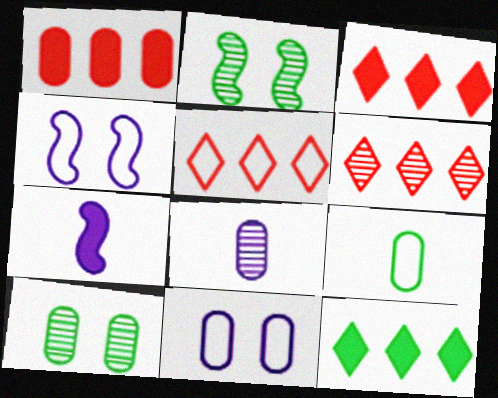[[2, 6, 8], 
[2, 9, 12], 
[3, 5, 6], 
[4, 5, 9], 
[5, 7, 10]]